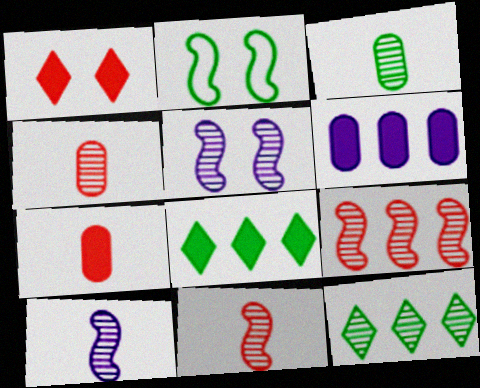[[2, 3, 8], 
[4, 5, 12]]